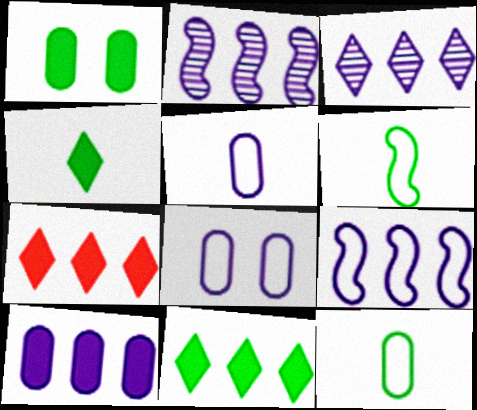[[3, 9, 10]]